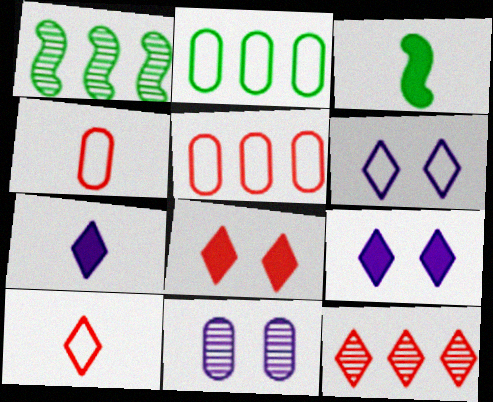[[1, 4, 9], 
[8, 10, 12]]